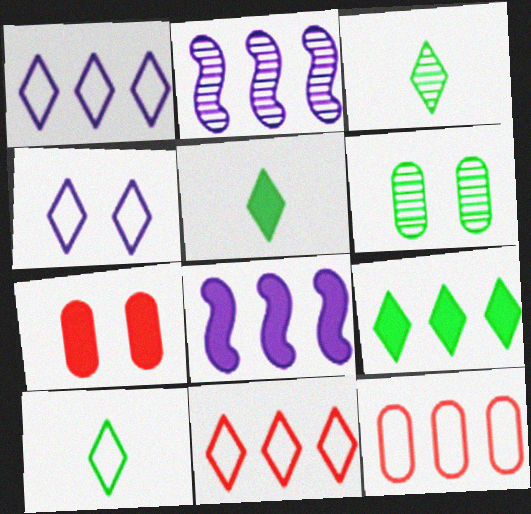[[2, 7, 10], 
[2, 9, 12], 
[3, 5, 10], 
[4, 10, 11], 
[5, 7, 8]]